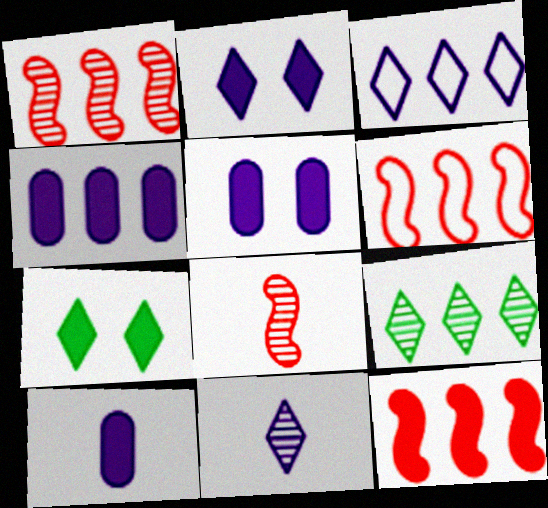[[1, 6, 12], 
[2, 3, 11], 
[4, 5, 10], 
[4, 6, 9], 
[7, 10, 12]]